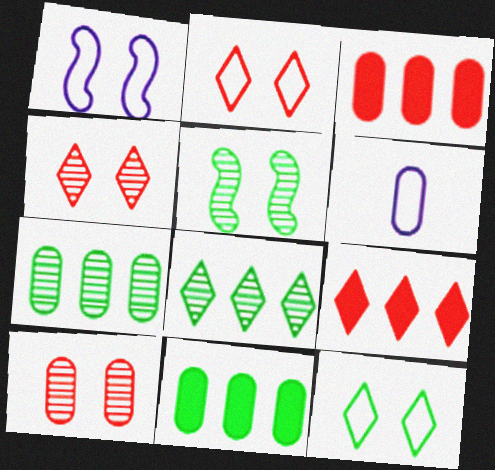[[5, 6, 9], 
[6, 10, 11]]